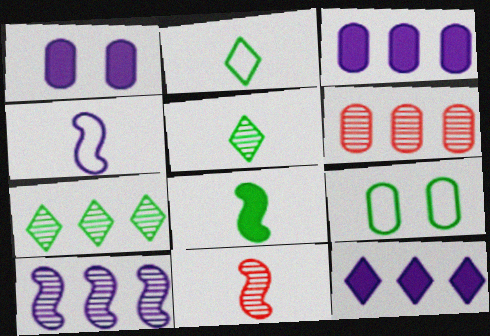[[4, 8, 11], 
[6, 7, 10], 
[7, 8, 9], 
[9, 11, 12]]